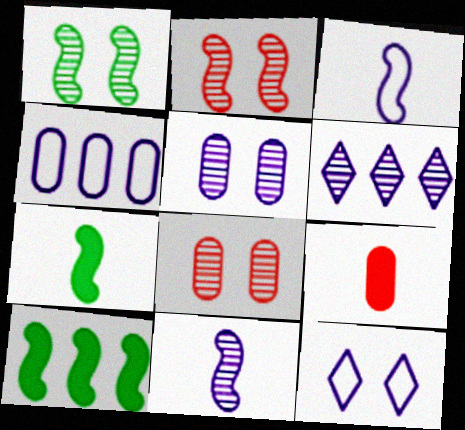[[2, 3, 10], 
[3, 4, 12], 
[5, 6, 11]]